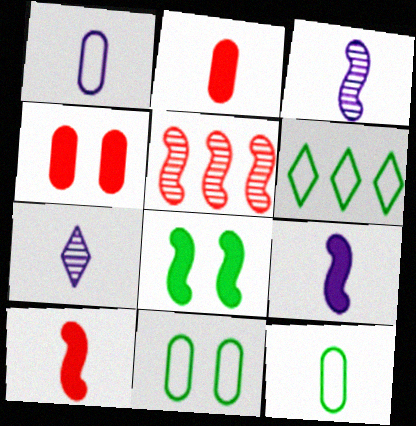[[1, 7, 9], 
[3, 4, 6], 
[7, 10, 12]]